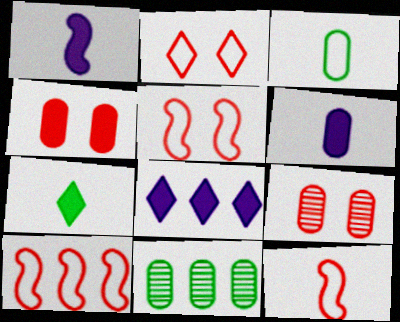[[1, 2, 11], 
[5, 10, 12], 
[8, 10, 11]]